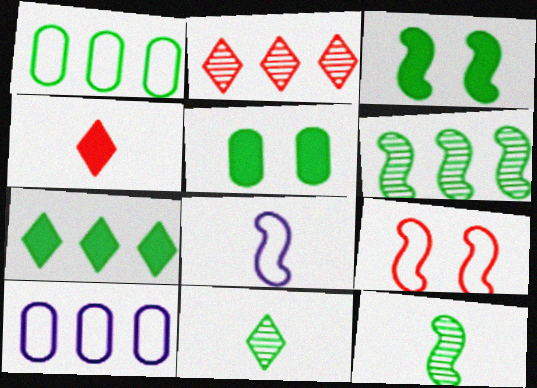[[1, 3, 11], 
[1, 6, 7], 
[2, 5, 8]]